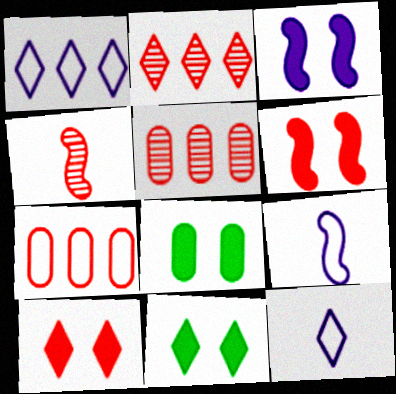[[1, 4, 8], 
[2, 8, 9], 
[2, 11, 12], 
[3, 8, 10], 
[4, 7, 10], 
[5, 9, 11]]